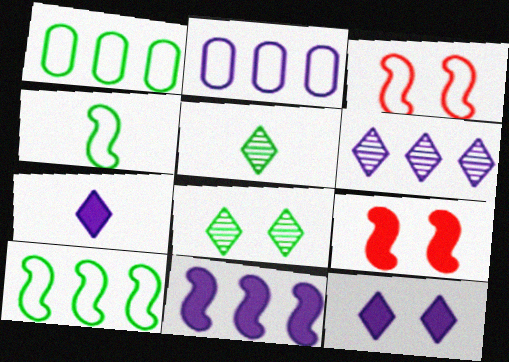[[2, 5, 9], 
[2, 6, 11]]